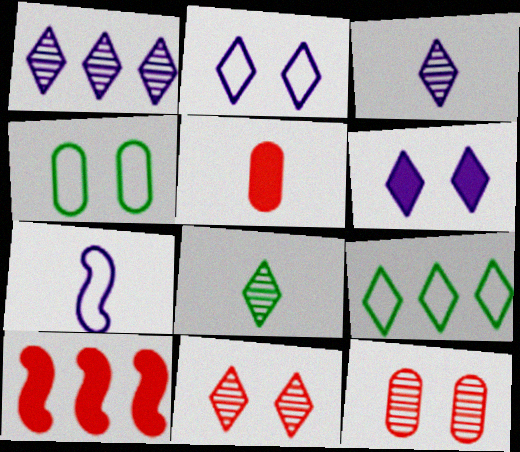[[1, 8, 11], 
[3, 4, 10], 
[5, 7, 8]]